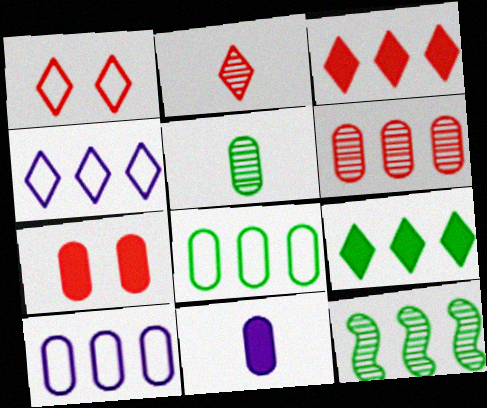[[1, 2, 3], 
[1, 11, 12], 
[3, 10, 12], 
[5, 7, 10], 
[8, 9, 12]]